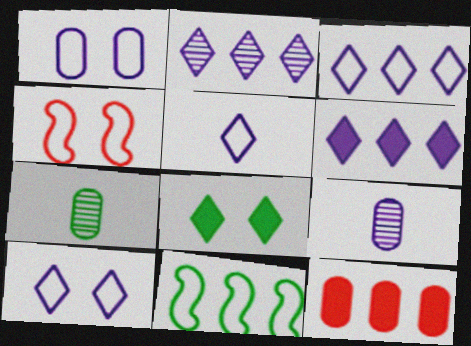[[1, 7, 12], 
[2, 3, 6], 
[2, 11, 12], 
[3, 5, 10], 
[4, 6, 7], 
[7, 8, 11]]